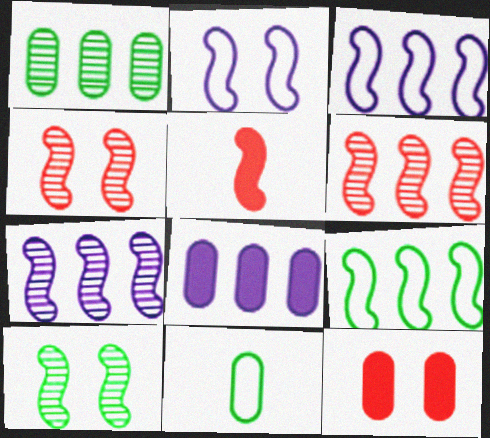[[3, 5, 10]]